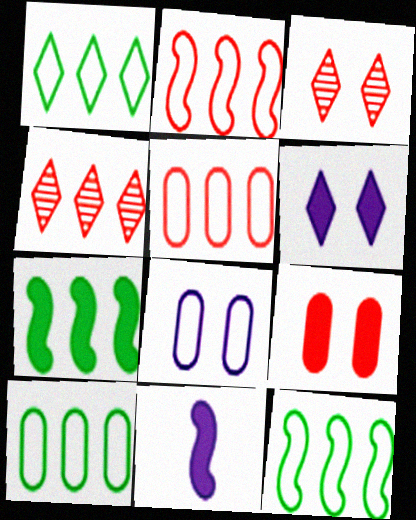[[1, 10, 12], 
[3, 10, 11]]